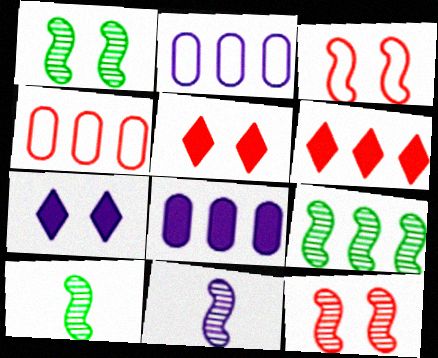[[1, 9, 10], 
[2, 5, 10], 
[2, 6, 9], 
[2, 7, 11], 
[4, 7, 10], 
[9, 11, 12]]